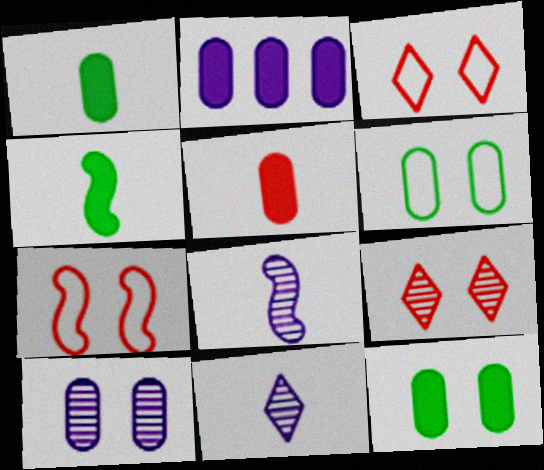[[2, 5, 12]]